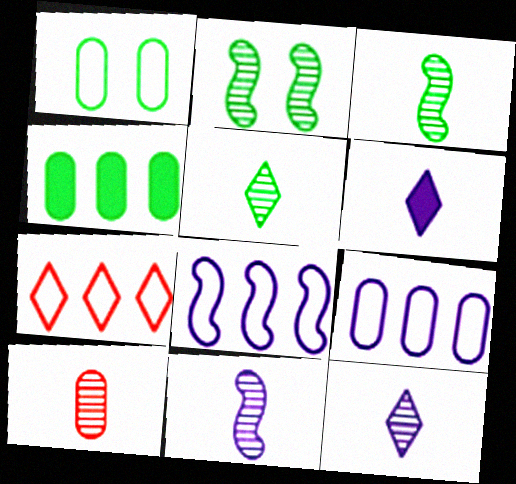[[3, 10, 12], 
[5, 10, 11]]